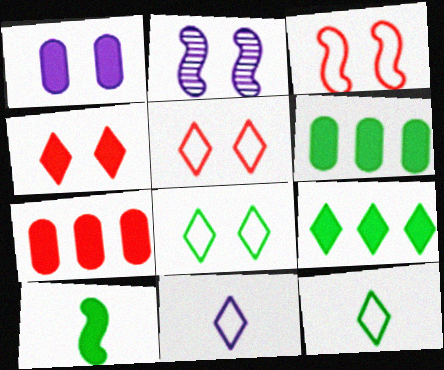[[2, 7, 12]]